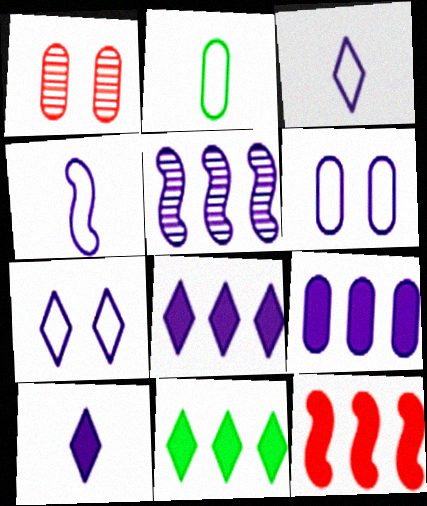[[1, 2, 9], 
[1, 4, 11], 
[5, 6, 10], 
[9, 11, 12]]